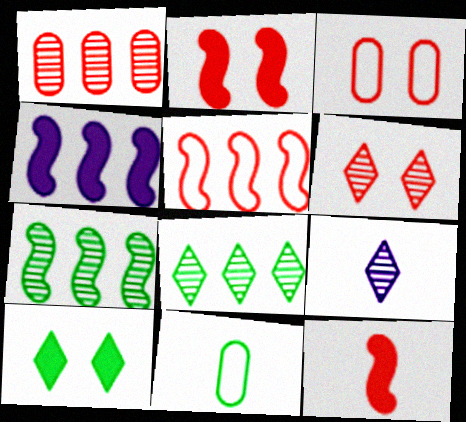[[2, 3, 6], 
[4, 5, 7], 
[4, 6, 11], 
[6, 8, 9], 
[7, 10, 11], 
[9, 11, 12]]